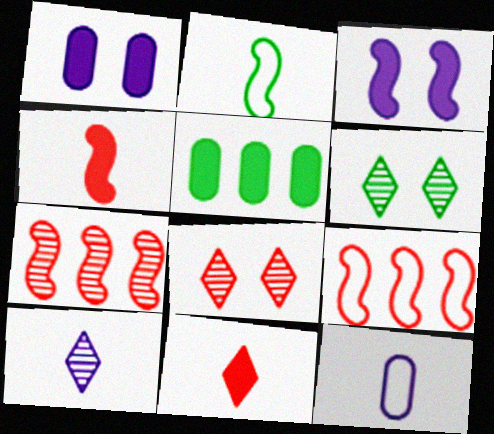[[2, 3, 7], 
[2, 5, 6], 
[3, 5, 11]]